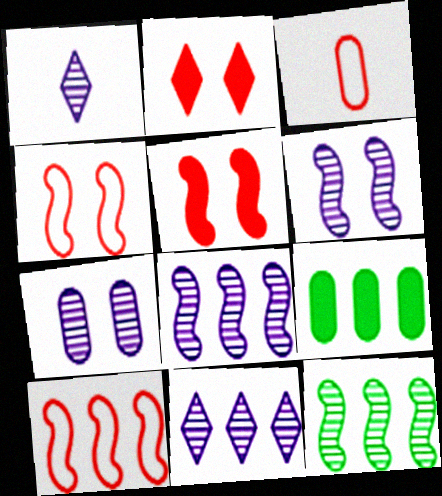[[1, 4, 9], 
[1, 7, 8], 
[3, 7, 9], 
[9, 10, 11]]